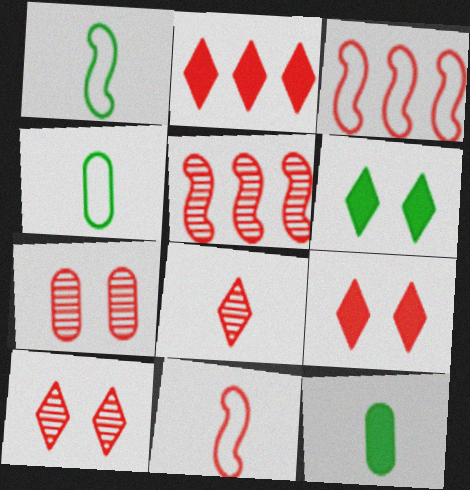[[2, 7, 11], 
[5, 7, 8]]